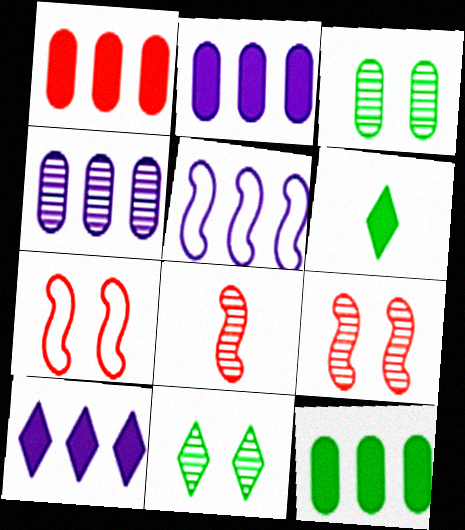[[1, 2, 12], 
[4, 5, 10], 
[4, 6, 7], 
[4, 8, 11]]